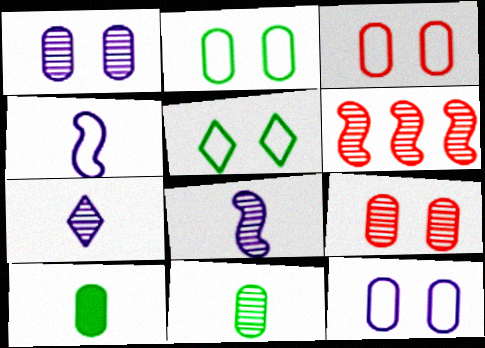[[2, 3, 12]]